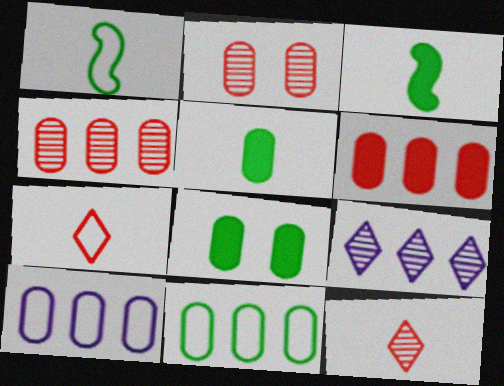[[2, 5, 10]]